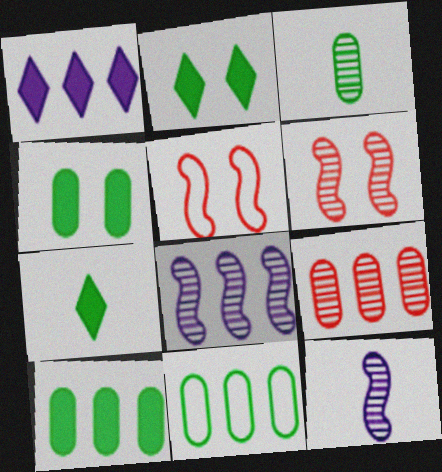[[1, 3, 5], 
[3, 4, 11]]